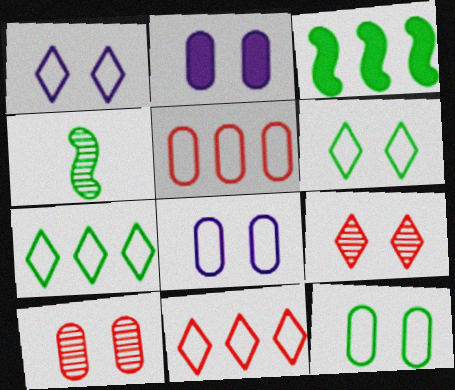[[2, 4, 11], 
[2, 10, 12]]